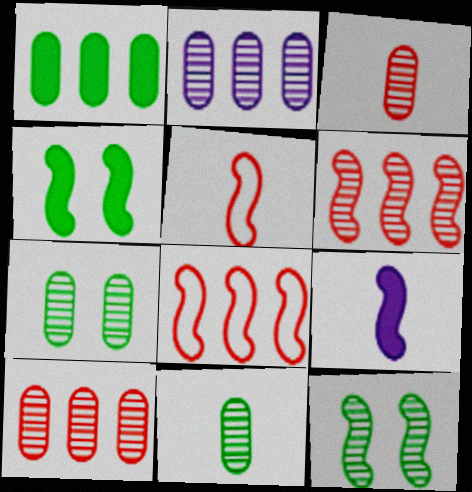[[2, 3, 7], 
[8, 9, 12]]